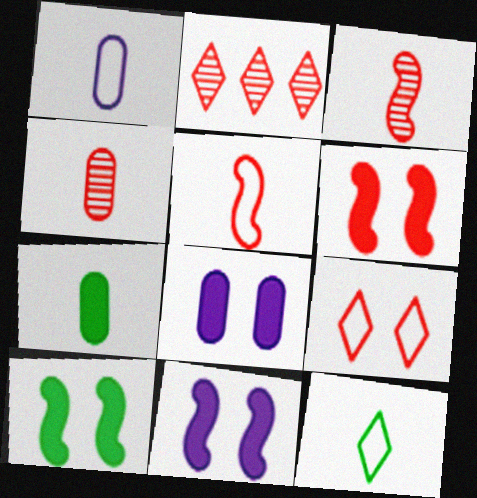[[1, 2, 10], 
[1, 4, 7], 
[1, 5, 12], 
[6, 10, 11]]